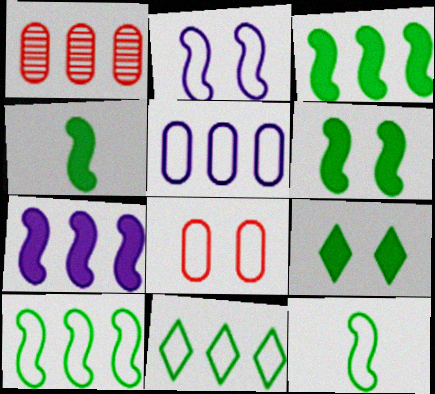[[1, 7, 11], 
[3, 4, 6]]